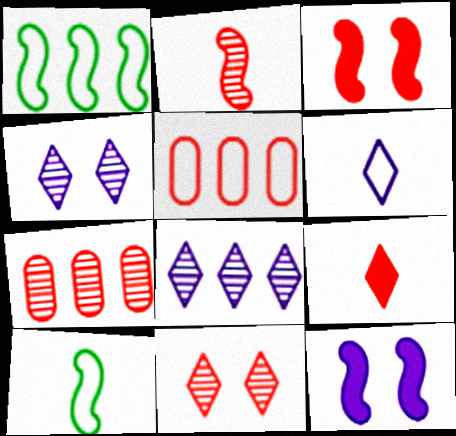[[1, 2, 12], 
[2, 7, 11]]